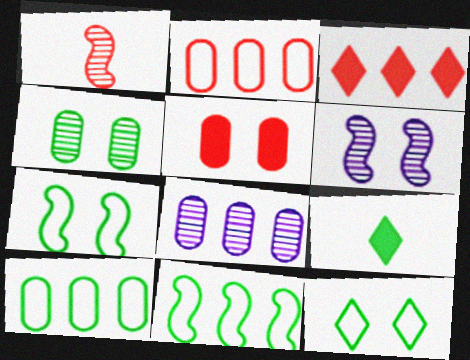[[2, 6, 9], 
[3, 8, 11], 
[4, 9, 11], 
[5, 6, 12]]